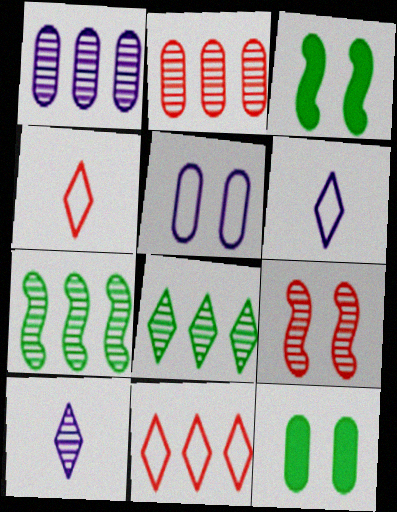[[1, 3, 4], 
[2, 3, 6]]